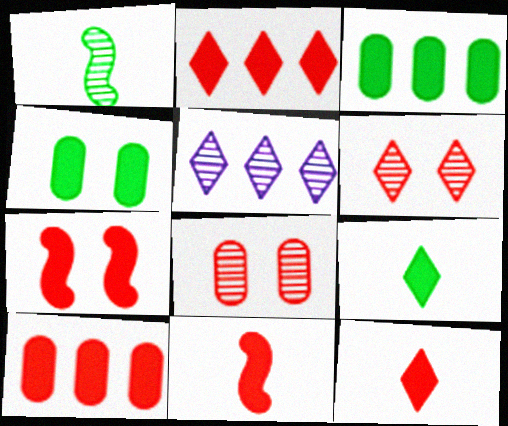[[1, 5, 8], 
[7, 10, 12]]